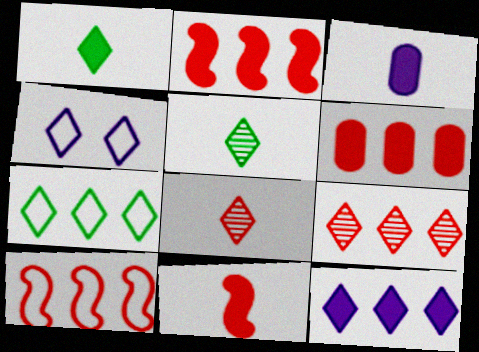[[1, 3, 11], 
[1, 4, 9], 
[6, 9, 10], 
[7, 9, 12]]